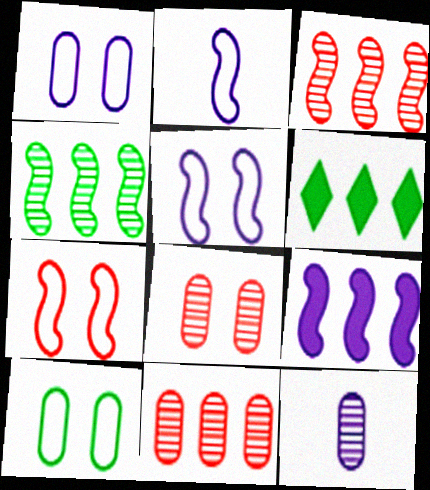[[2, 6, 8], 
[6, 7, 12]]